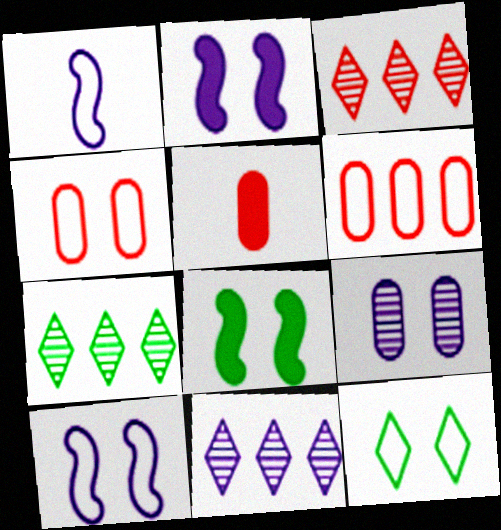[[1, 6, 12], 
[3, 7, 11], 
[4, 10, 12], 
[5, 7, 10]]